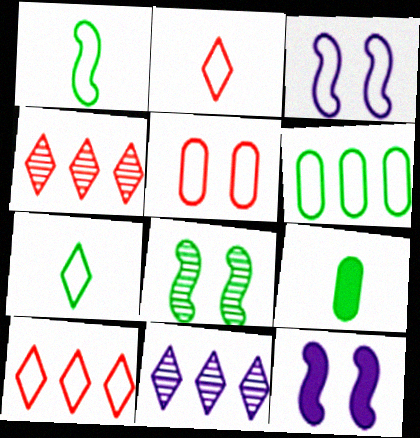[[2, 3, 6], 
[3, 4, 9]]